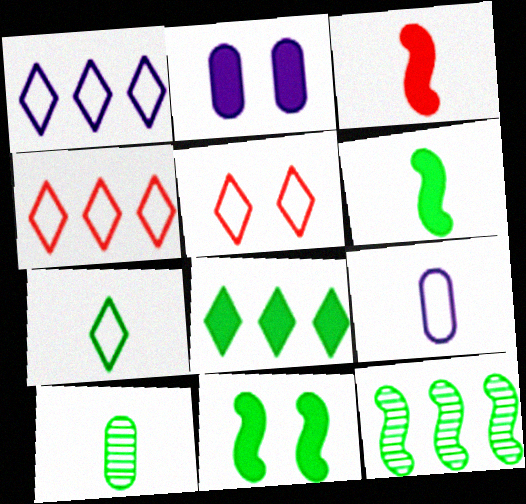[[1, 5, 7], 
[2, 3, 8], 
[6, 7, 10]]